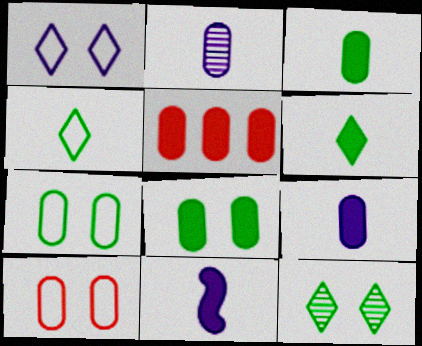[[2, 5, 7], 
[5, 8, 9]]